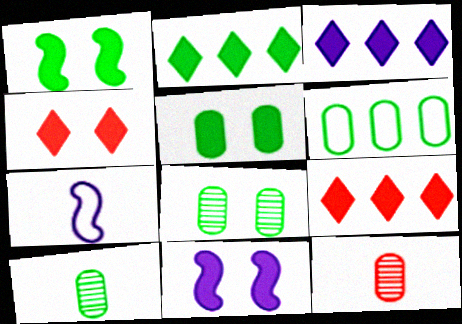[[2, 3, 9], 
[4, 5, 11], 
[5, 6, 10], 
[7, 8, 9]]